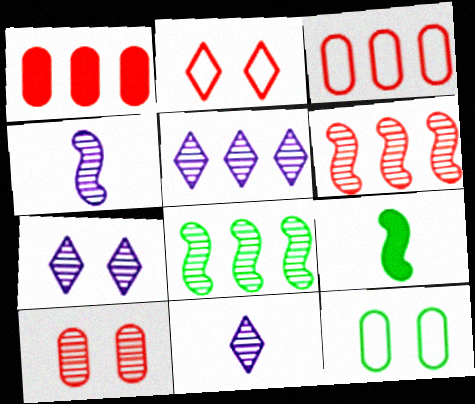[[3, 7, 9], 
[5, 7, 11], 
[8, 10, 11]]